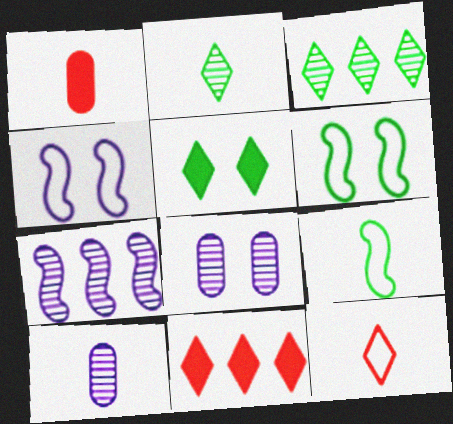[[1, 3, 4], 
[6, 10, 11], 
[8, 9, 11]]